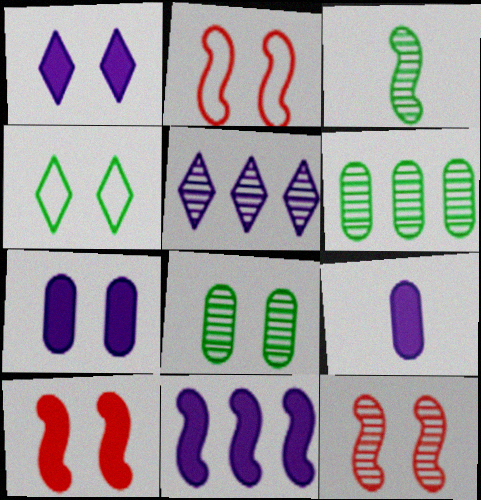[[1, 2, 8], 
[1, 9, 11], 
[2, 3, 11], 
[2, 10, 12], 
[4, 7, 12]]